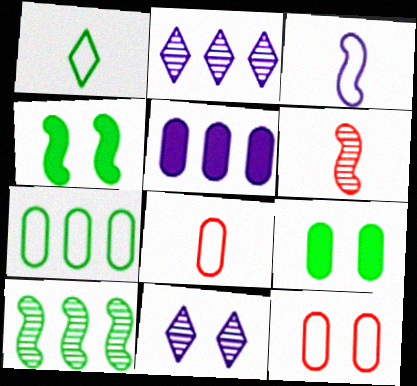[[1, 3, 8], 
[1, 9, 10], 
[2, 4, 8], 
[3, 5, 11], 
[4, 11, 12]]